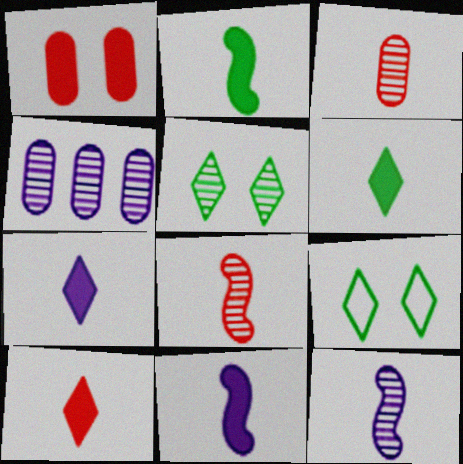[[4, 5, 8], 
[6, 7, 10]]